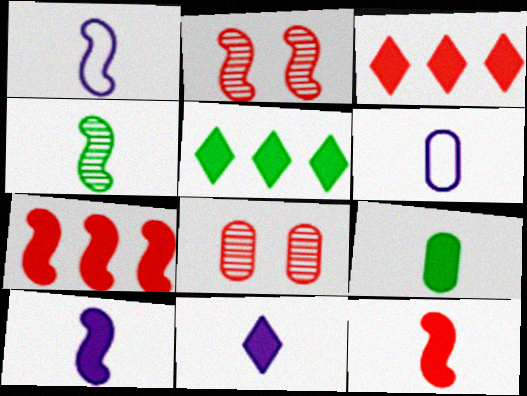[[1, 4, 12], 
[1, 5, 8], 
[2, 5, 6], 
[9, 11, 12]]